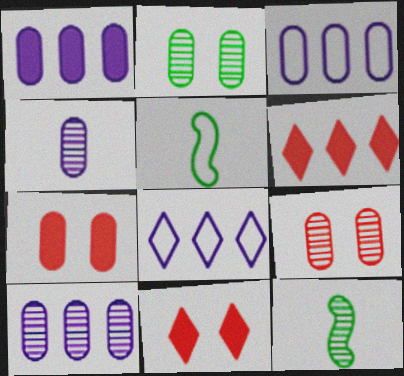[[1, 3, 10], 
[3, 11, 12], 
[5, 10, 11], 
[7, 8, 12]]